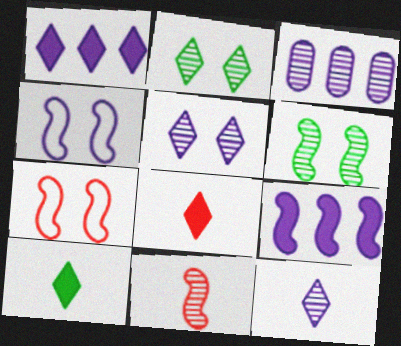[[2, 3, 11], 
[3, 7, 10]]